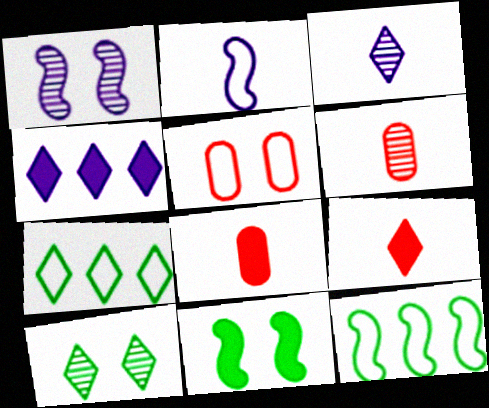[[1, 7, 8], 
[2, 5, 7], 
[4, 8, 11]]